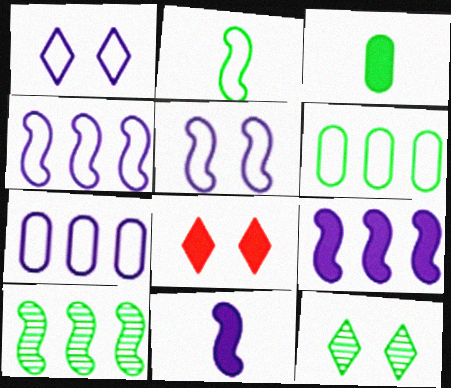[[1, 8, 12], 
[3, 8, 9]]